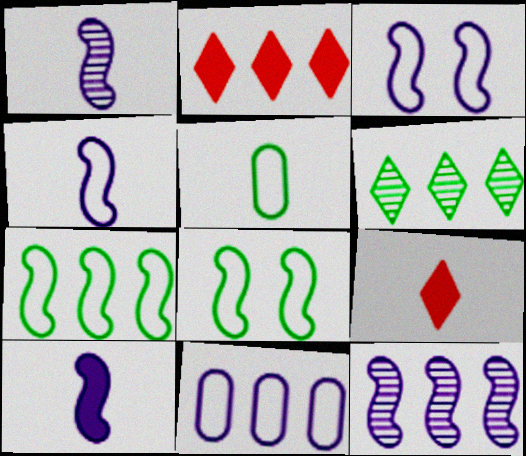[[1, 4, 10], 
[1, 5, 9], 
[3, 10, 12]]